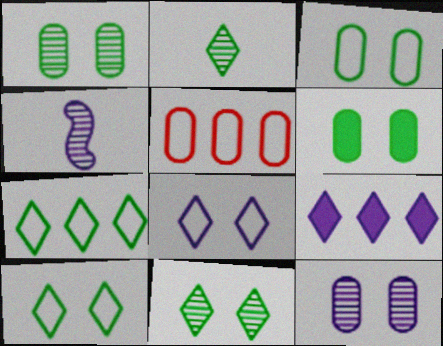[[1, 3, 6]]